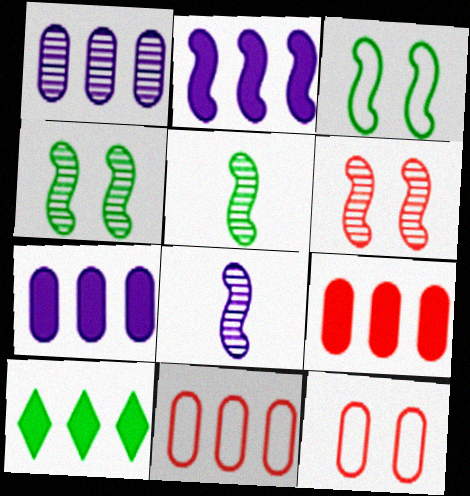[[2, 9, 10], 
[8, 10, 12]]